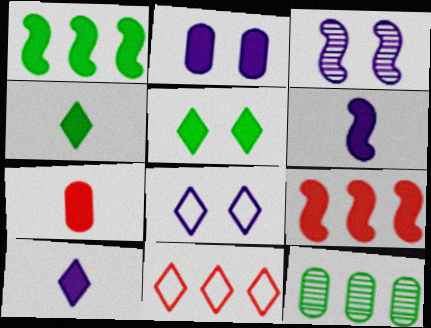[[2, 3, 8], 
[2, 4, 9], 
[4, 6, 7]]